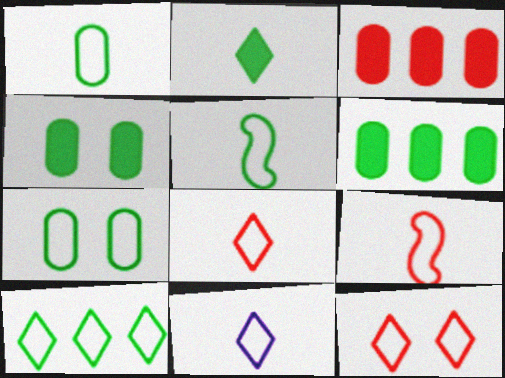[[1, 9, 11], 
[5, 7, 10], 
[10, 11, 12]]